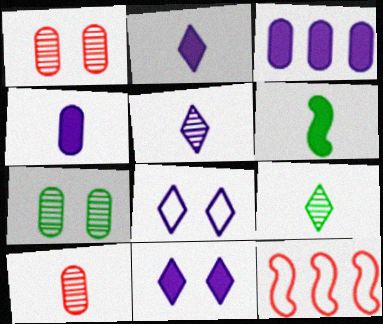[[2, 7, 12]]